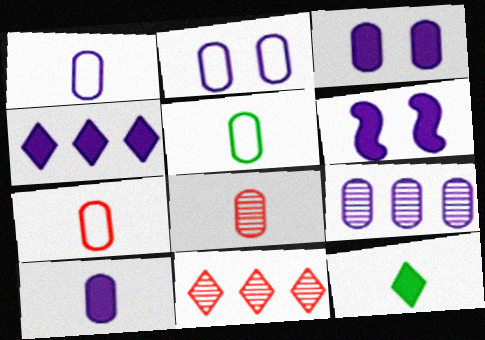[[1, 3, 9], 
[1, 5, 7], 
[2, 9, 10], 
[4, 6, 10], 
[5, 6, 11], 
[5, 8, 10]]